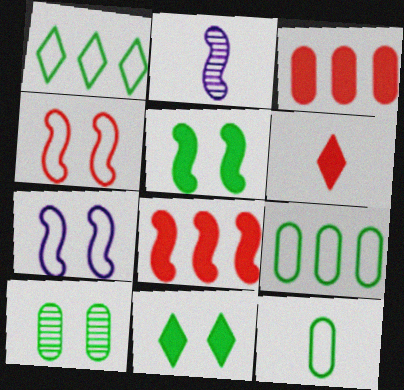[[2, 6, 12]]